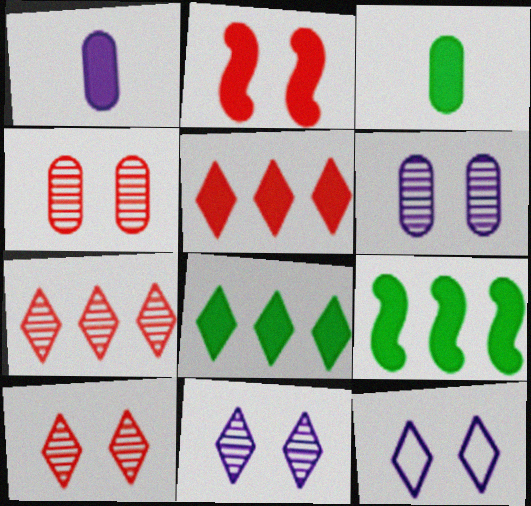[[1, 2, 8]]